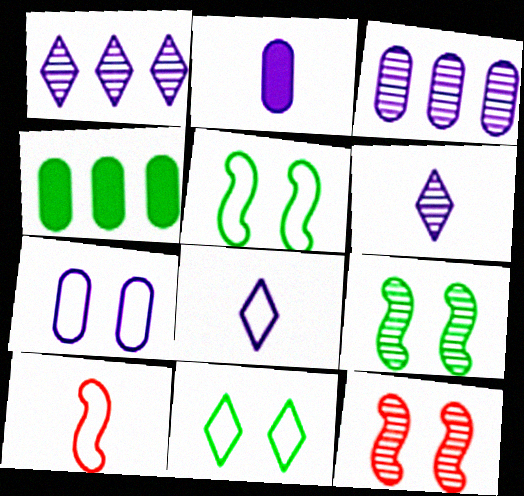[[2, 3, 7], 
[4, 8, 12]]